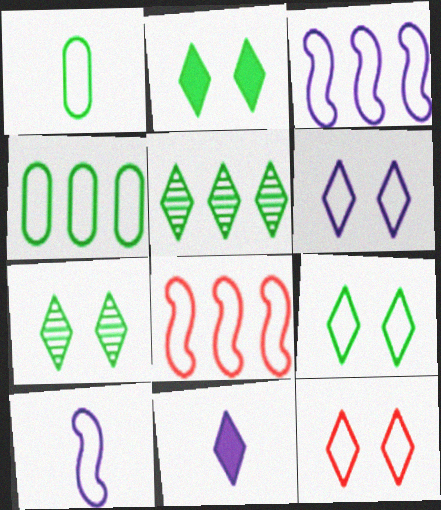[[1, 3, 12], 
[1, 6, 8], 
[2, 7, 9], 
[4, 10, 12], 
[5, 11, 12], 
[6, 9, 12]]